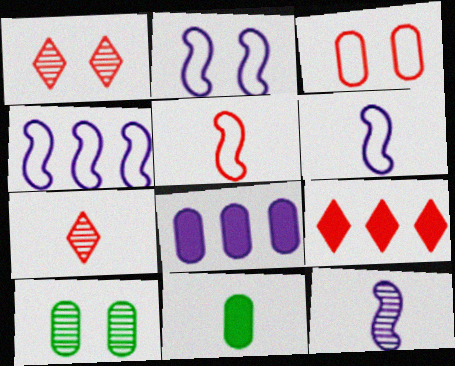[[1, 4, 11], 
[2, 4, 6], 
[6, 7, 11], 
[6, 9, 10]]